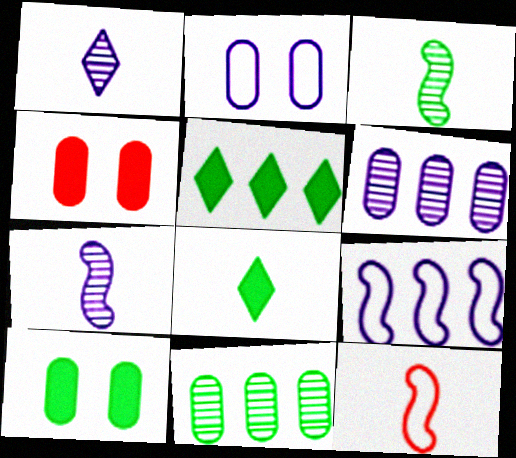[]